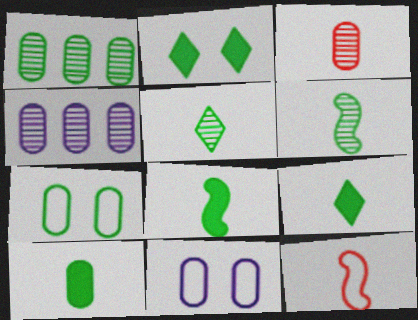[[1, 7, 10], 
[2, 4, 12], 
[8, 9, 10]]